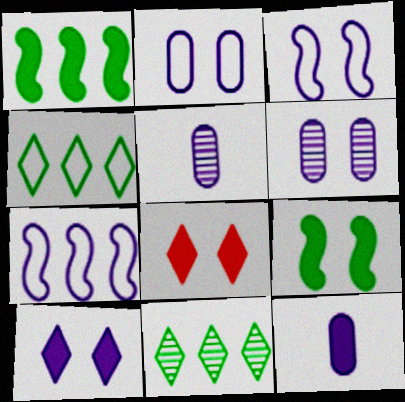[[1, 8, 12], 
[3, 6, 10], 
[5, 7, 10]]